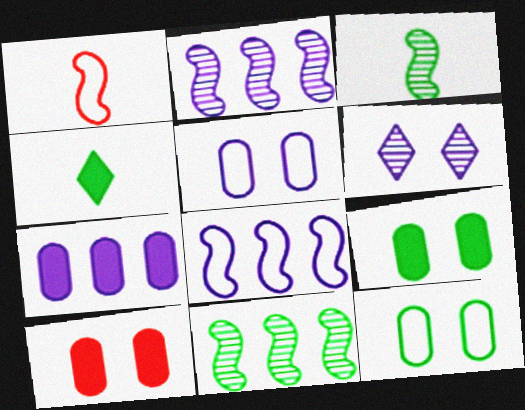[[4, 11, 12]]